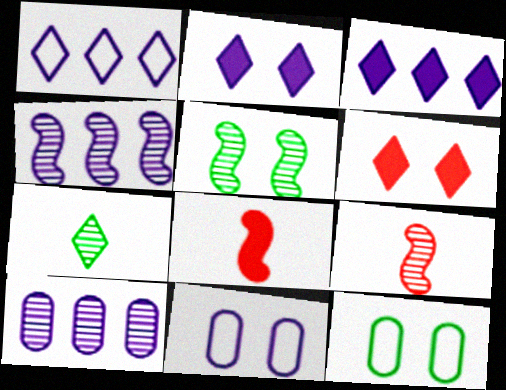[[1, 6, 7], 
[3, 9, 12], 
[4, 5, 9], 
[5, 6, 11]]